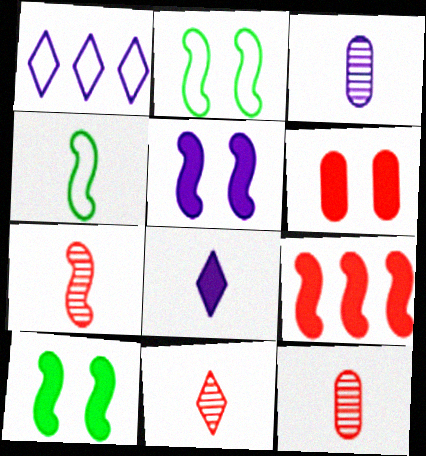[[1, 3, 5], 
[1, 10, 12], 
[4, 8, 12], 
[7, 11, 12]]